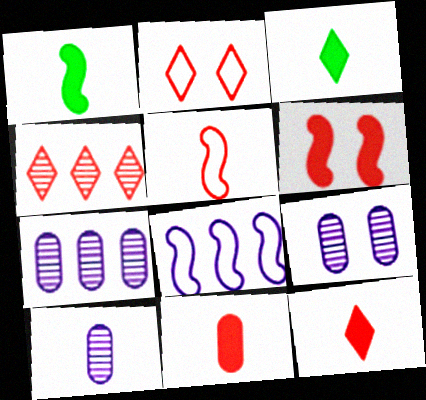[[1, 2, 7], 
[2, 4, 12], 
[3, 5, 10], 
[7, 9, 10]]